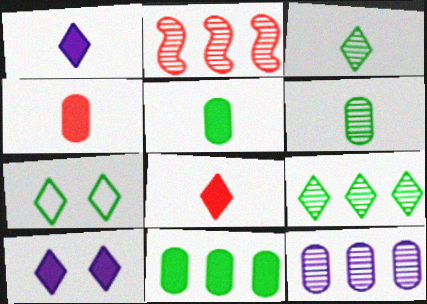[[2, 9, 12]]